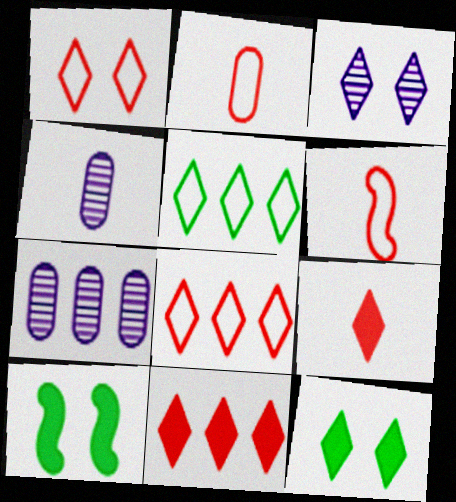[[1, 3, 12], 
[3, 5, 9], 
[4, 8, 10], 
[6, 7, 12]]